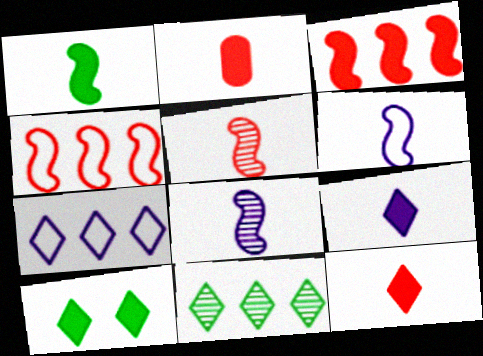[[1, 2, 9], 
[1, 5, 6]]